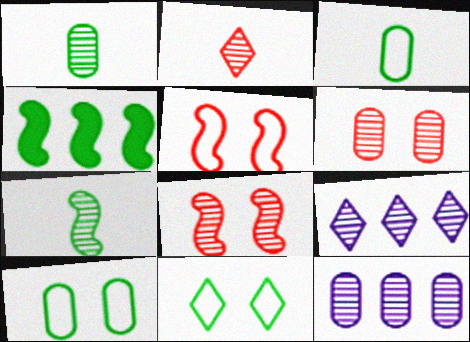[[1, 4, 11], 
[1, 6, 12], 
[1, 8, 9], 
[6, 7, 9]]